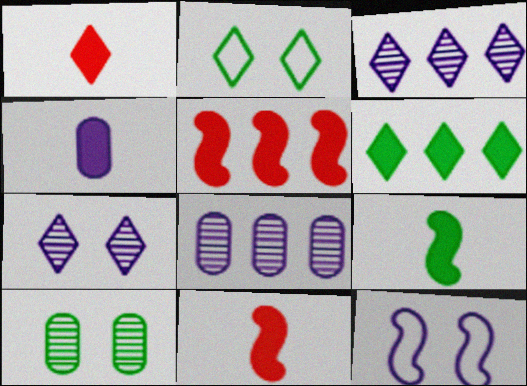[[1, 2, 3], 
[1, 4, 9], 
[2, 8, 11], 
[3, 4, 12]]